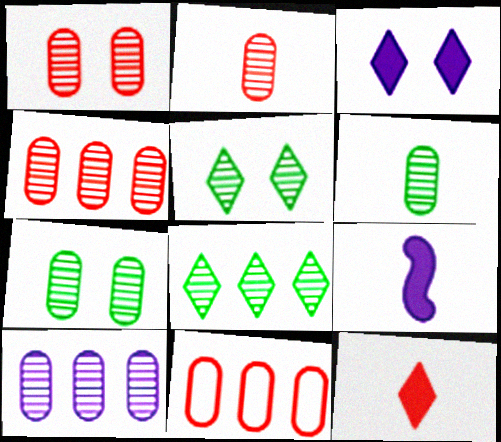[[1, 2, 4], 
[1, 6, 10], 
[2, 7, 10], 
[5, 9, 11]]